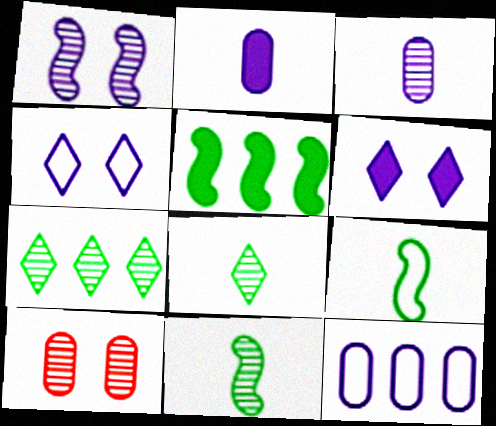[]